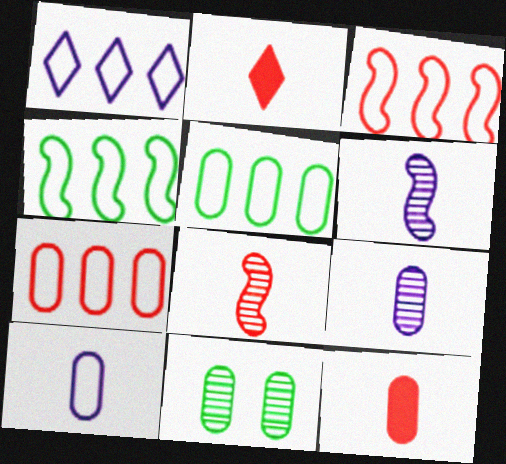[[1, 3, 5], 
[1, 4, 7]]